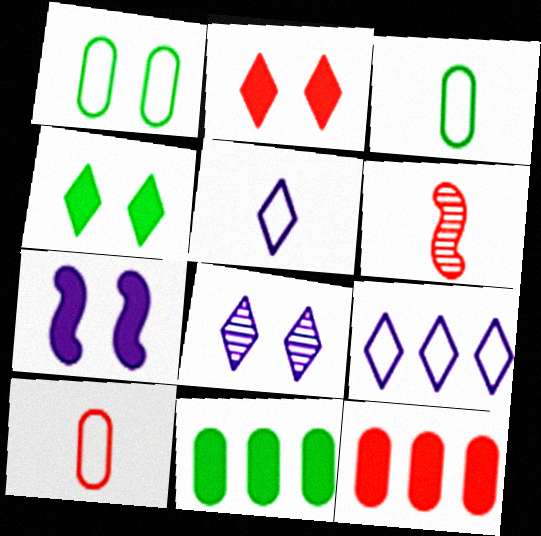[]